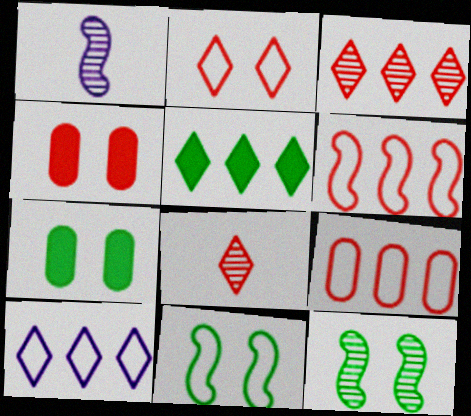[[3, 5, 10], 
[4, 6, 8]]